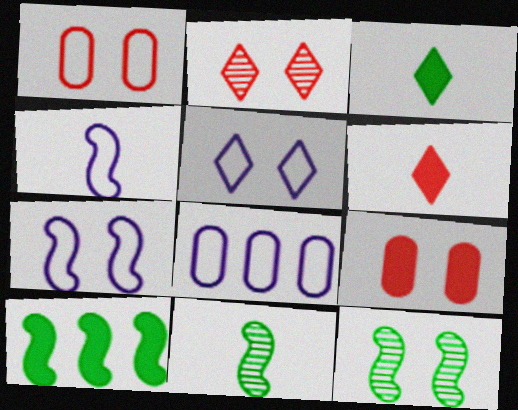[[4, 5, 8], 
[5, 9, 12], 
[6, 8, 12]]